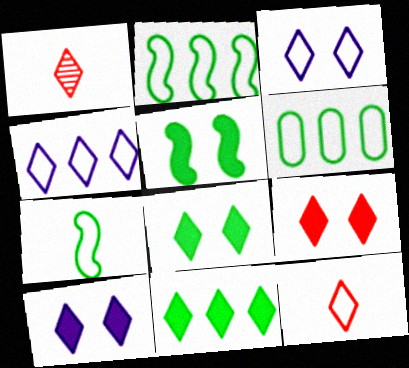[[1, 3, 11], 
[1, 4, 8], 
[8, 9, 10]]